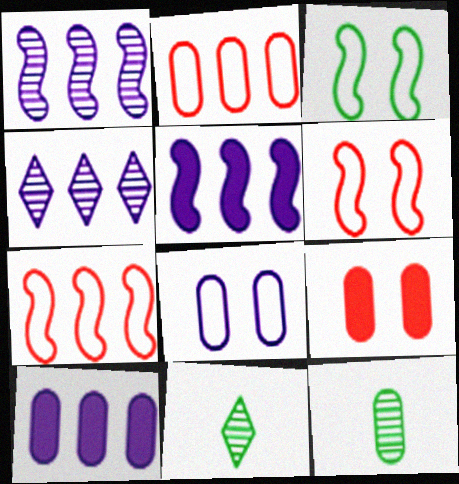[[6, 10, 11]]